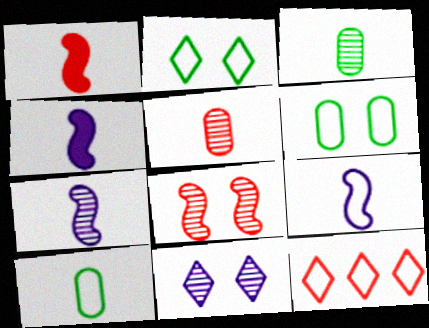[[4, 7, 9], 
[6, 9, 12]]